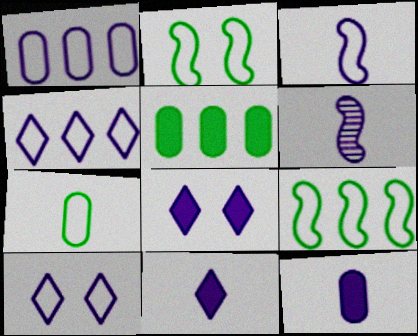[[1, 3, 10], 
[1, 6, 8]]